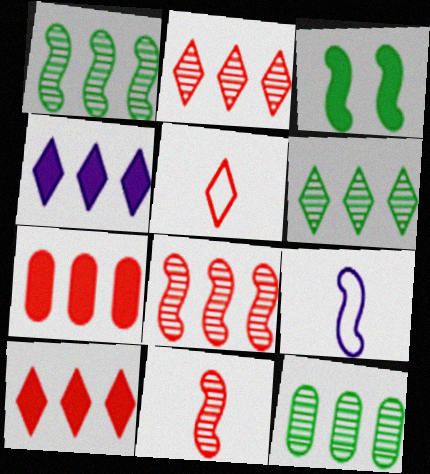[[1, 6, 12], 
[3, 8, 9]]